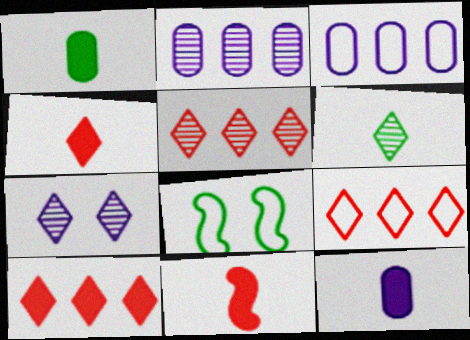[[2, 4, 8], 
[5, 6, 7], 
[5, 8, 12], 
[5, 9, 10]]